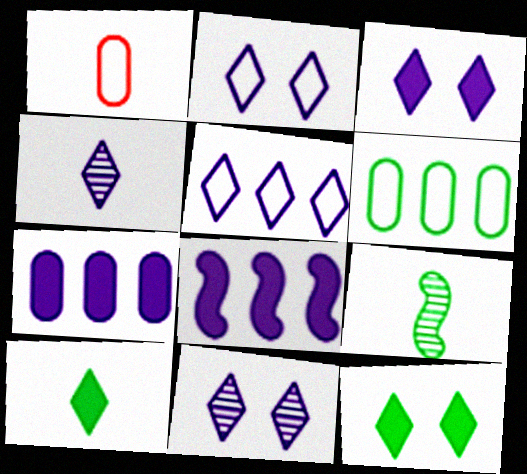[[2, 3, 11], 
[3, 4, 5], 
[6, 9, 12]]